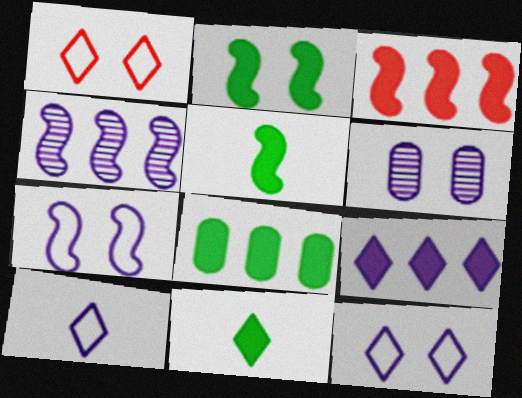[[1, 2, 6], 
[2, 8, 11], 
[3, 8, 9]]